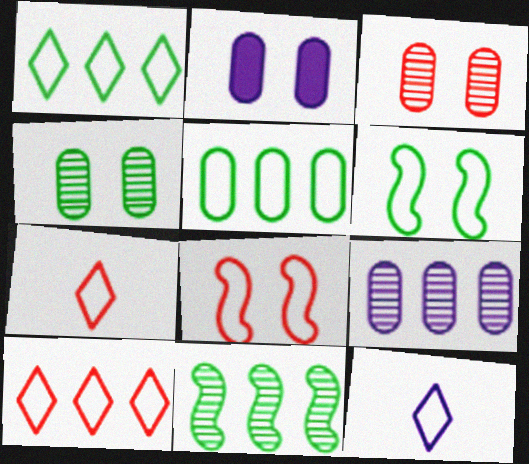[[2, 7, 11], 
[5, 8, 12]]